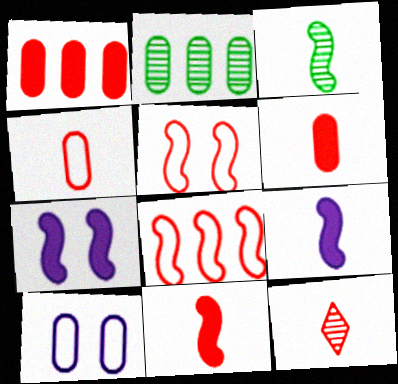[[1, 5, 12], 
[2, 6, 10], 
[3, 7, 8], 
[4, 11, 12]]